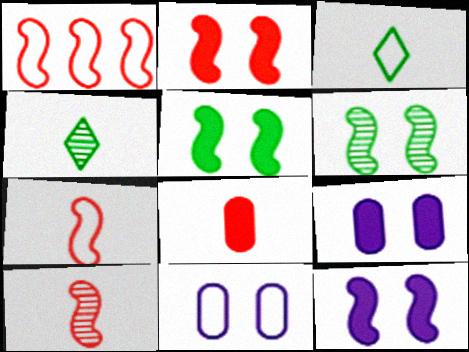[[1, 2, 10], 
[1, 3, 11], 
[1, 4, 9], 
[2, 5, 12]]